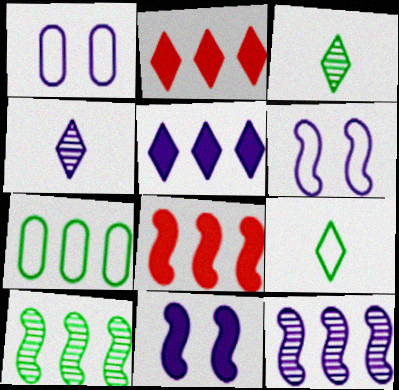[[1, 3, 8], 
[2, 7, 12]]